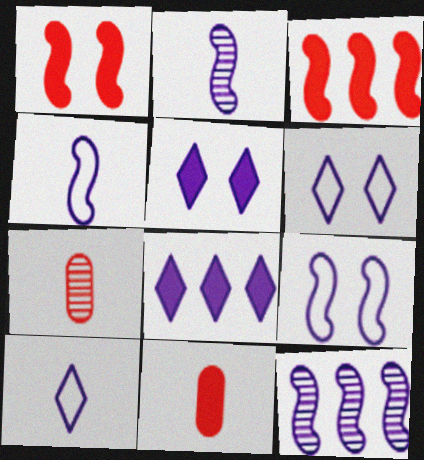[]